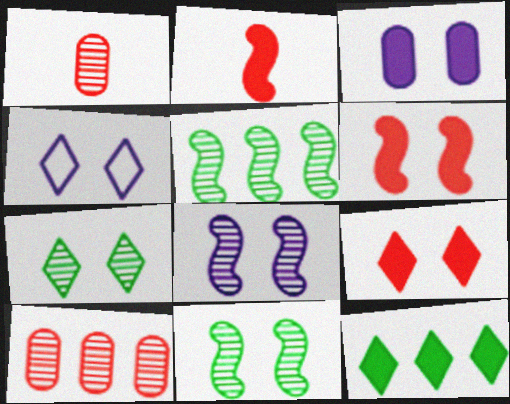[[2, 3, 12], 
[3, 4, 8], 
[4, 7, 9]]